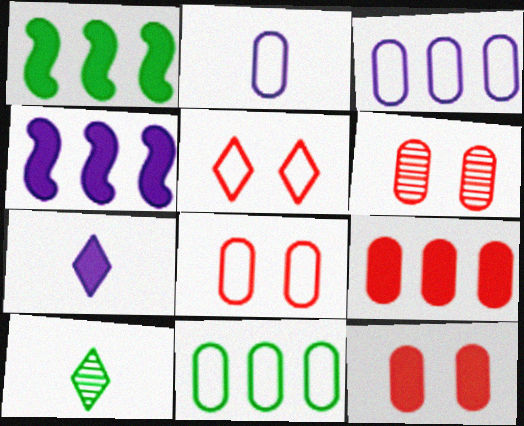[[1, 7, 12], 
[2, 8, 11], 
[4, 8, 10], 
[6, 8, 12]]